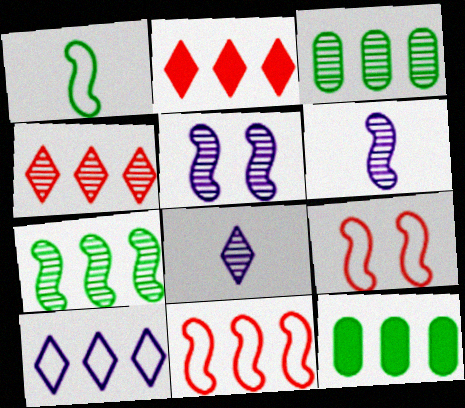[[8, 9, 12]]